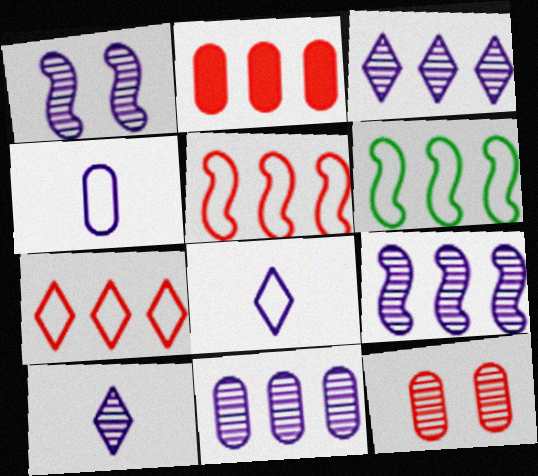[[1, 10, 11], 
[2, 3, 6], 
[3, 9, 11]]